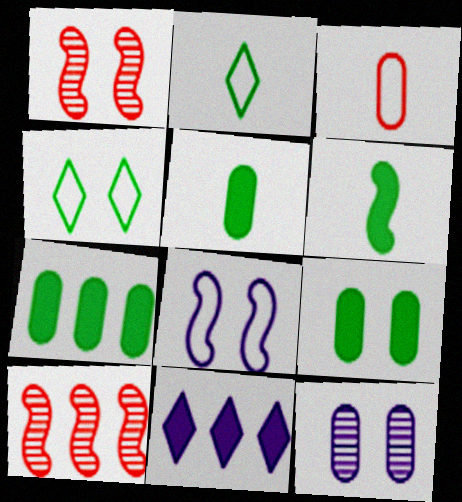[[3, 7, 12], 
[5, 7, 9], 
[6, 8, 10]]